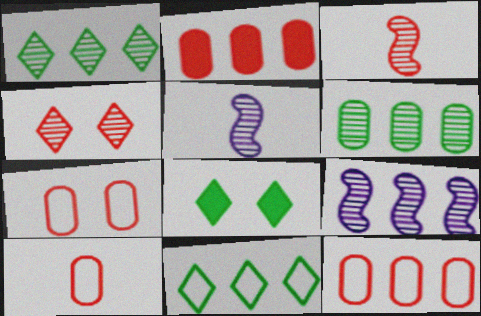[[2, 9, 11], 
[4, 5, 6], 
[5, 8, 12], 
[7, 10, 12], 
[8, 9, 10]]